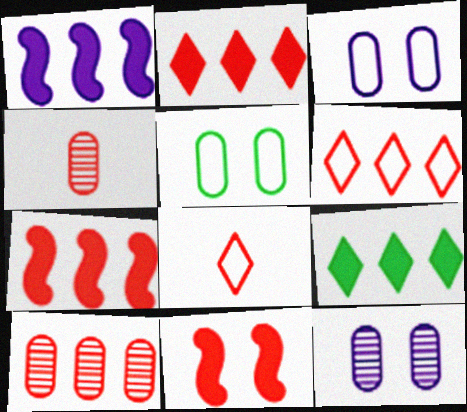[[4, 6, 11], 
[6, 7, 10], 
[8, 10, 11]]